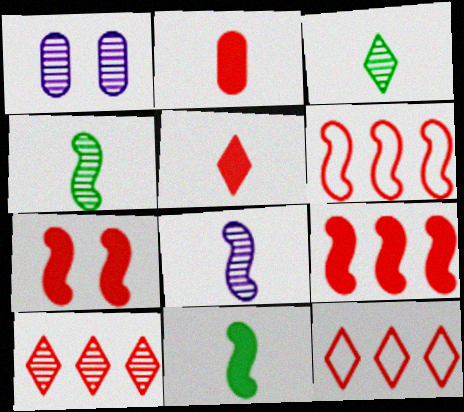[[1, 4, 10], 
[1, 11, 12]]